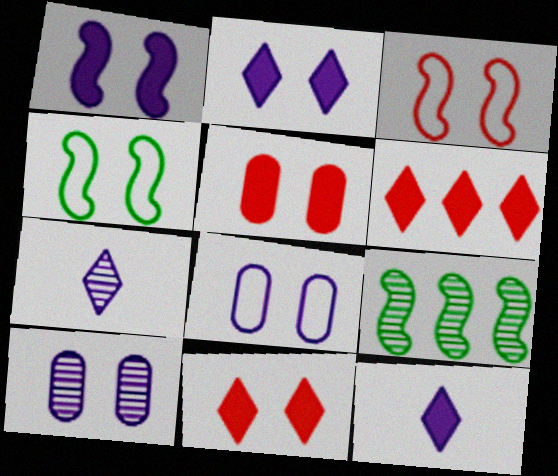[[4, 10, 11]]